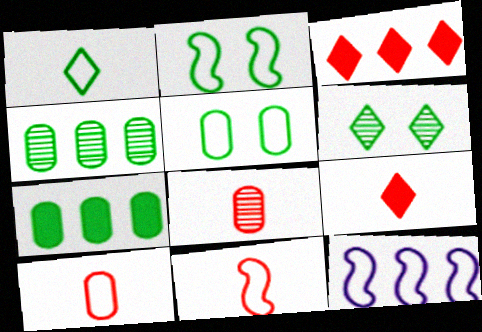[[2, 11, 12], 
[3, 4, 12], 
[8, 9, 11]]